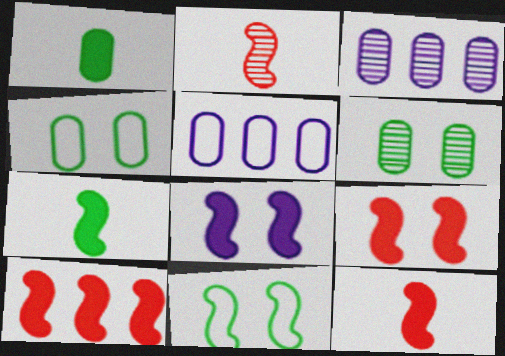[[7, 8, 10], 
[9, 10, 12]]